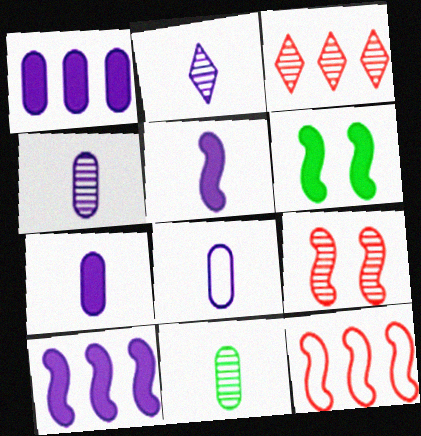[[2, 5, 8], 
[3, 6, 8], 
[4, 7, 8]]